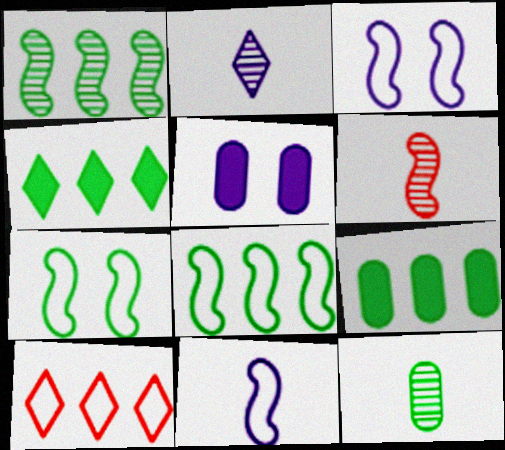[[2, 6, 12], 
[4, 7, 12]]